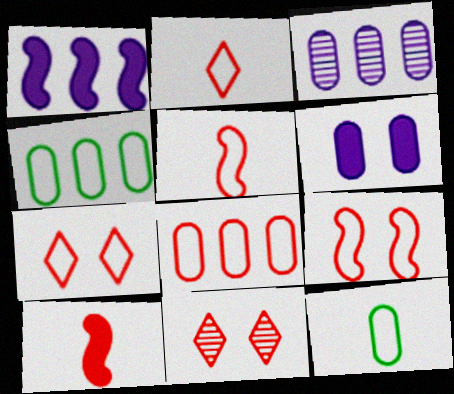[[1, 11, 12], 
[2, 8, 9], 
[5, 7, 8], 
[8, 10, 11]]